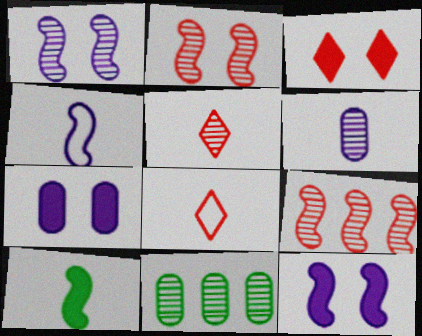[[1, 5, 11], 
[3, 4, 11], 
[6, 8, 10], 
[8, 11, 12]]